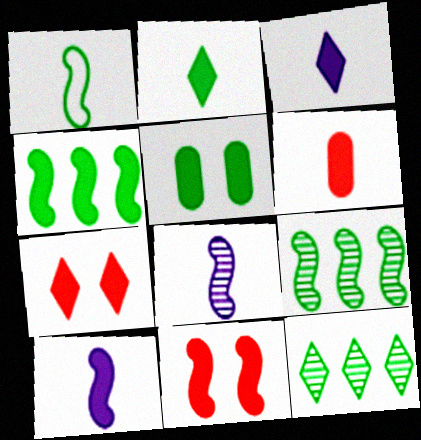[[1, 5, 12], 
[2, 4, 5], 
[2, 6, 10], 
[4, 10, 11]]